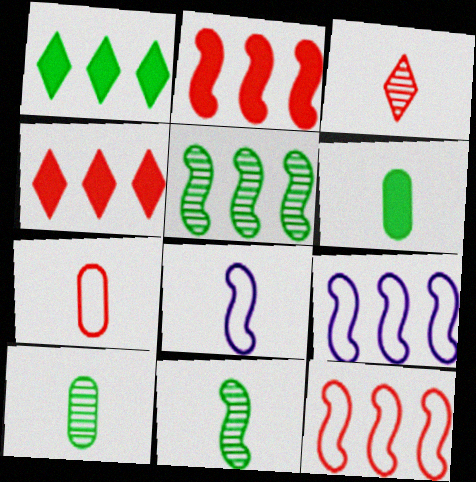[[2, 5, 9], 
[3, 6, 8]]